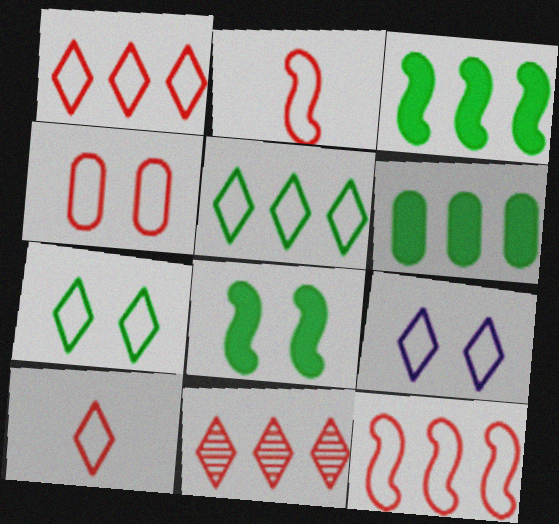[[1, 2, 4], 
[4, 10, 12], 
[5, 9, 10]]